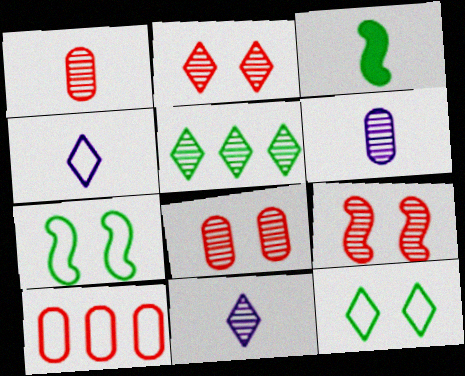[[1, 3, 4], 
[2, 5, 11], 
[2, 8, 9], 
[4, 7, 10], 
[5, 6, 9]]